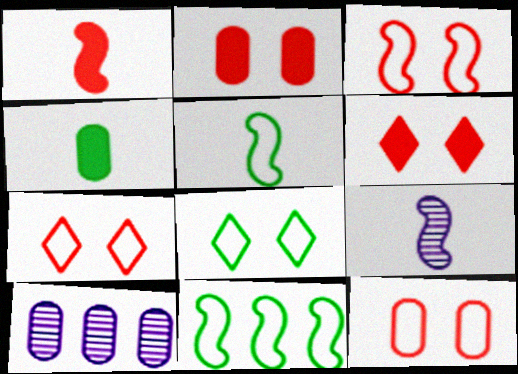[[1, 5, 9], 
[1, 8, 10], 
[3, 7, 12], 
[4, 10, 12], 
[5, 6, 10]]